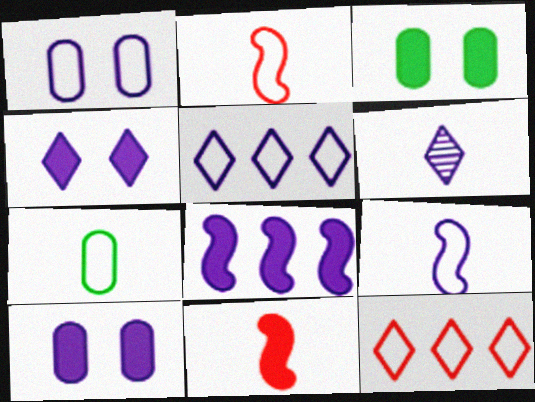[[1, 5, 9], 
[1, 6, 8], 
[4, 5, 6], 
[6, 7, 11]]